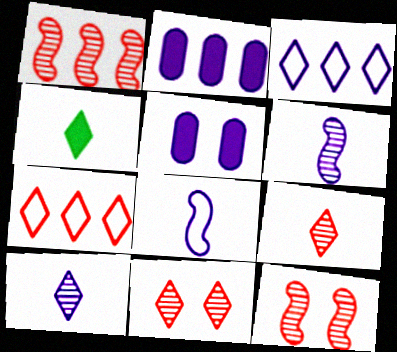[[3, 4, 11], 
[3, 5, 6]]